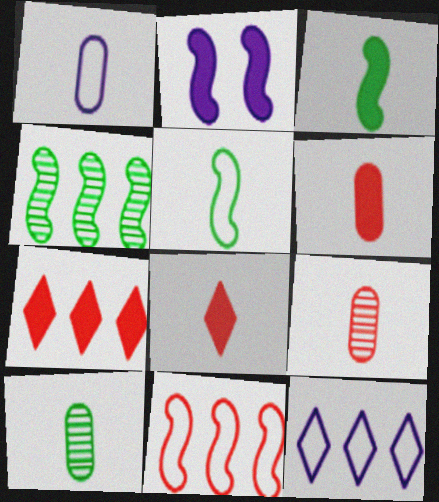[[1, 6, 10]]